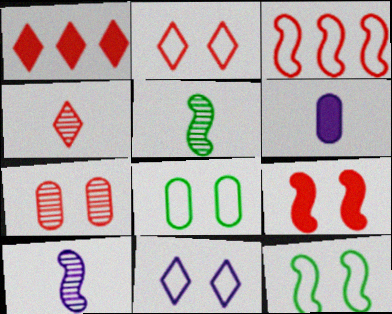[[1, 2, 4], 
[1, 8, 10], 
[2, 7, 9]]